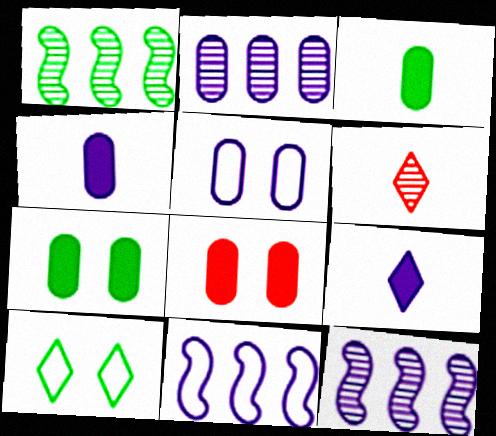[[1, 3, 10], 
[2, 4, 5], 
[5, 9, 12], 
[6, 7, 11]]